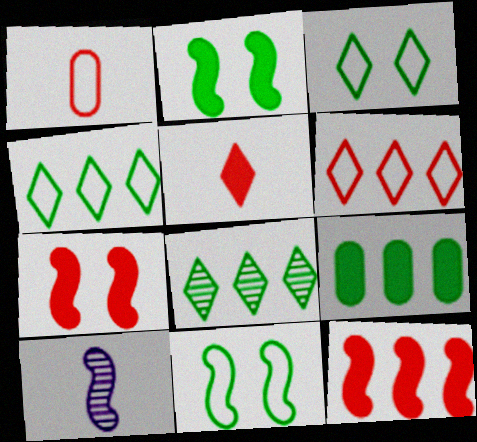[[10, 11, 12]]